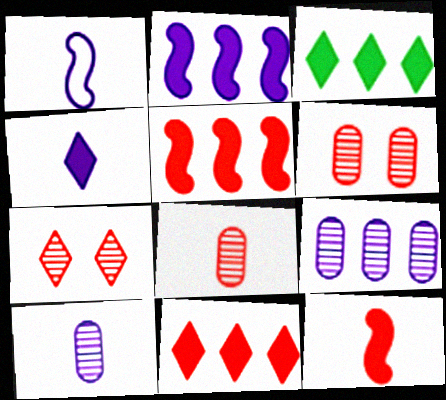[[1, 3, 6], 
[1, 4, 10]]